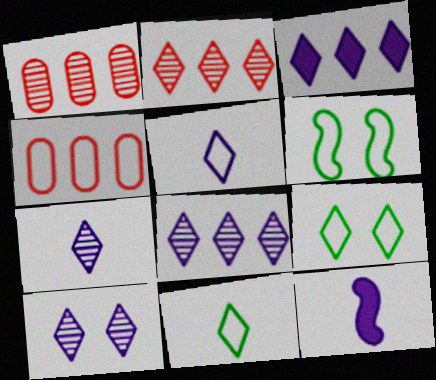[[1, 9, 12], 
[3, 5, 10], 
[4, 5, 6], 
[7, 8, 10]]